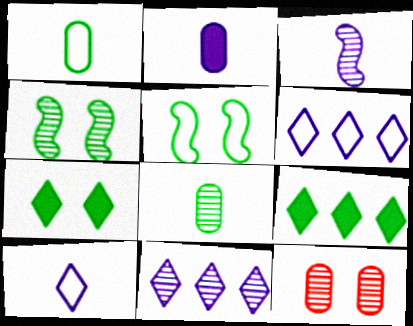[[1, 4, 9], 
[2, 3, 10], 
[5, 8, 9]]